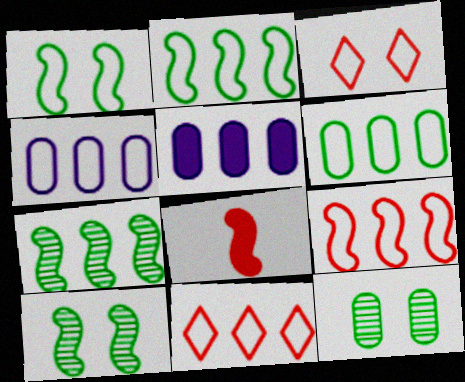[[2, 4, 11], 
[5, 7, 11]]